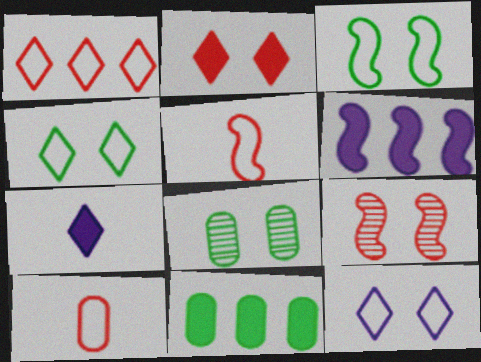[]